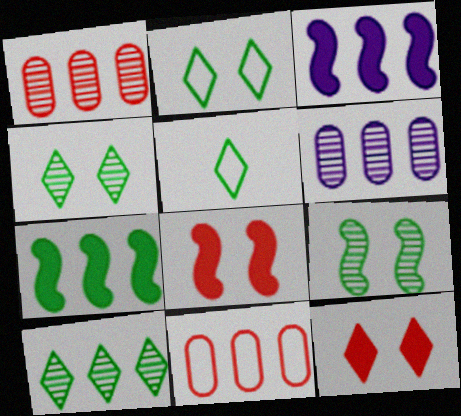[[3, 10, 11], 
[5, 6, 8]]